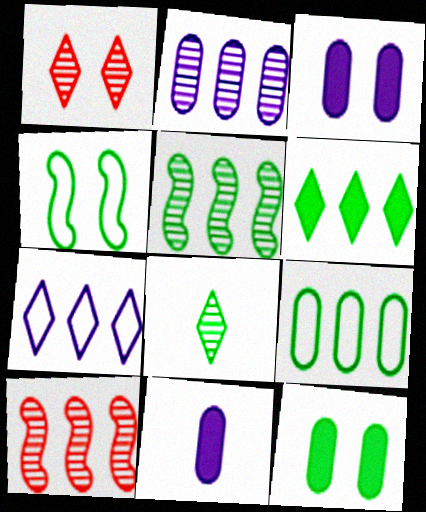[[1, 3, 4], 
[5, 6, 9]]